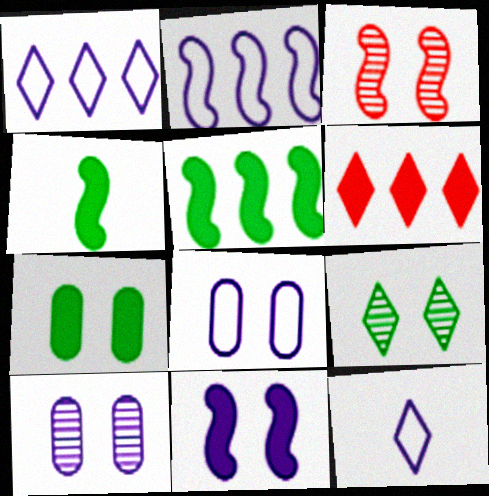[[2, 3, 4], 
[2, 8, 12], 
[3, 9, 10], 
[6, 9, 12]]